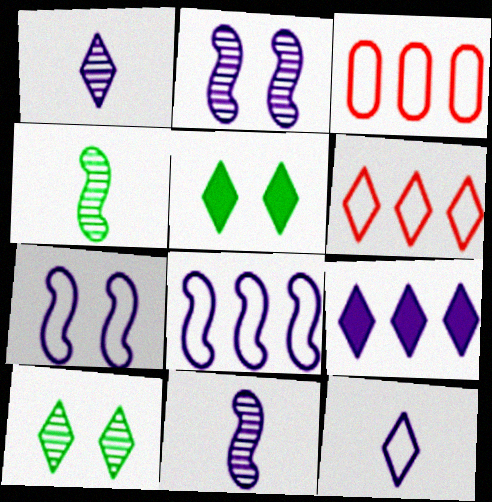[[1, 5, 6], 
[3, 5, 11]]